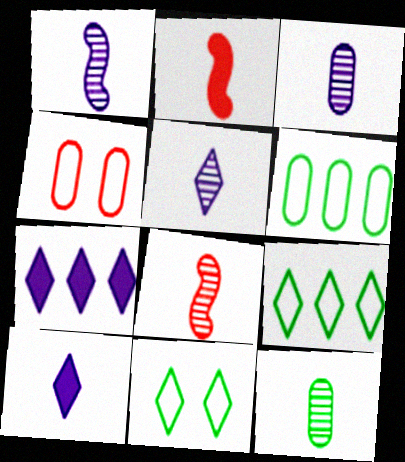[[1, 3, 5], 
[5, 8, 12]]